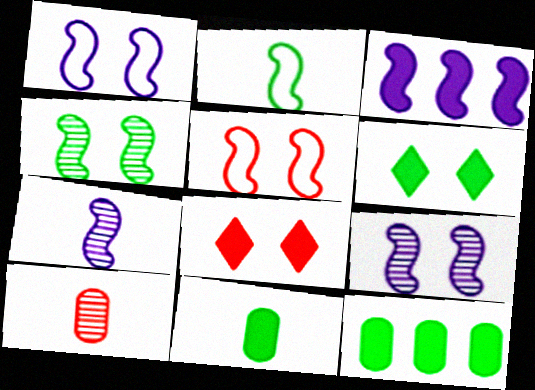[[1, 3, 7], 
[3, 8, 11]]